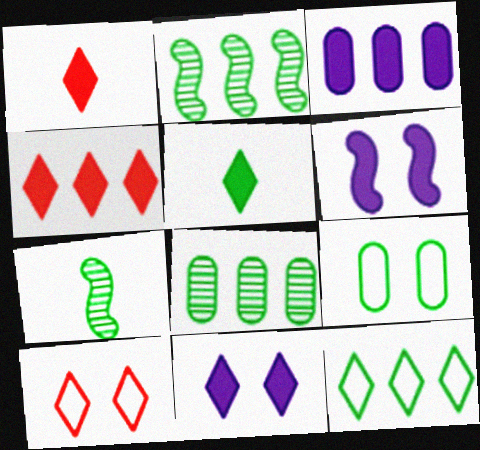[[2, 5, 9], 
[3, 7, 10], 
[4, 5, 11]]